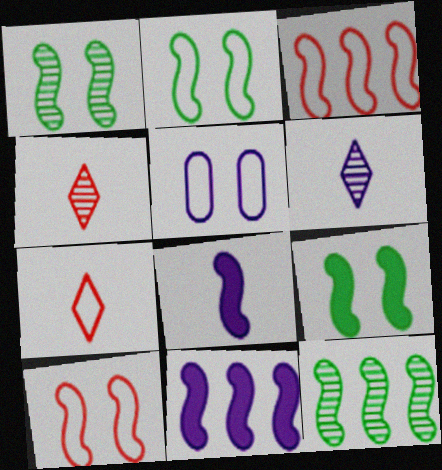[[1, 2, 9], 
[1, 3, 8], 
[3, 11, 12], 
[5, 6, 11], 
[8, 10, 12]]